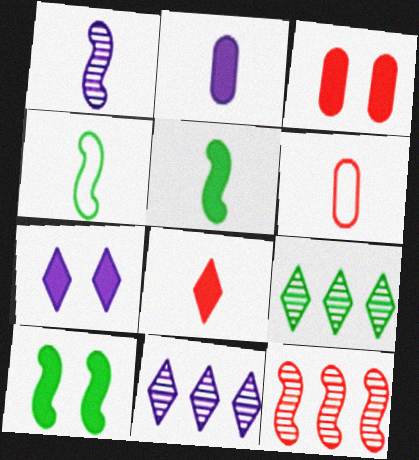[[2, 5, 8], 
[3, 4, 11], 
[3, 7, 10], 
[6, 10, 11]]